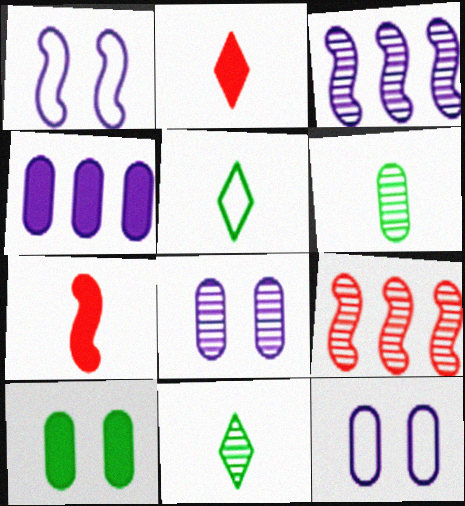[[8, 9, 11]]